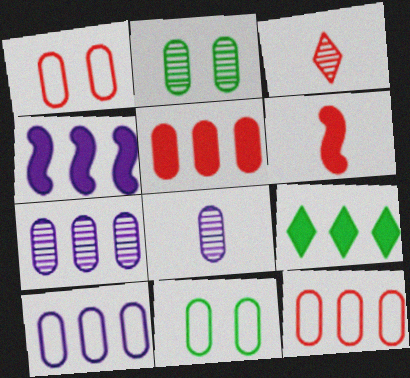[[3, 4, 11], 
[4, 5, 9], 
[5, 8, 11]]